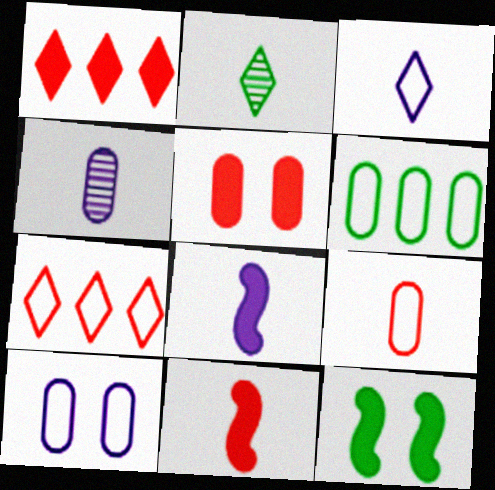[[1, 5, 11], 
[2, 6, 12], 
[2, 8, 9], 
[3, 4, 8], 
[4, 5, 6], 
[4, 7, 12], 
[6, 9, 10]]